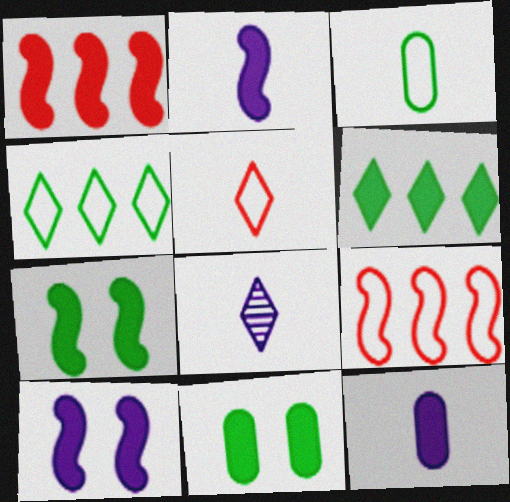[[1, 2, 7], 
[8, 9, 11]]